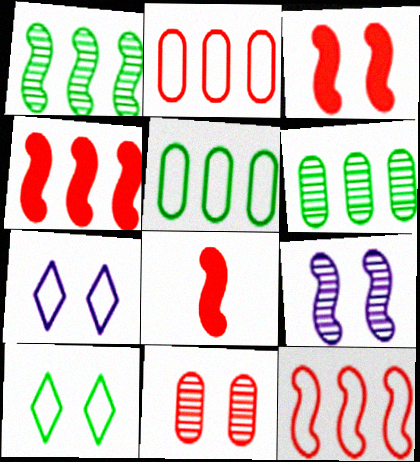[[3, 4, 8], 
[6, 7, 8]]